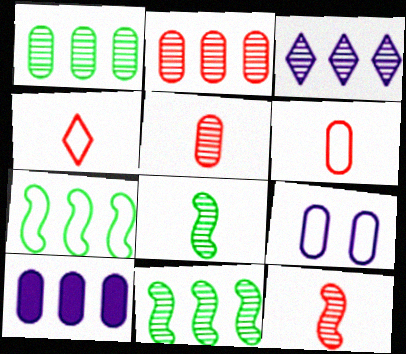[[2, 3, 11], 
[4, 7, 9]]